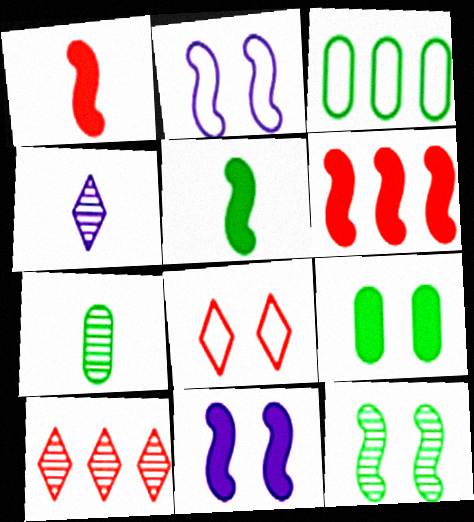[[3, 7, 9], 
[5, 6, 11]]